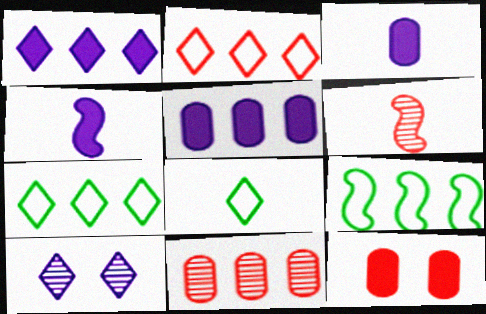[[1, 9, 11], 
[2, 6, 12], 
[3, 6, 8]]